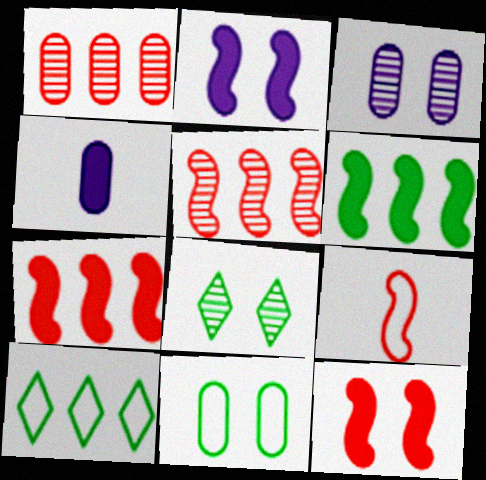[[1, 4, 11], 
[5, 9, 12]]